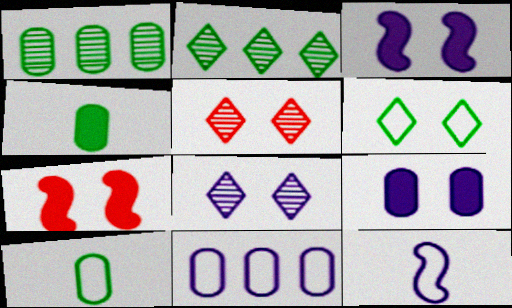[]